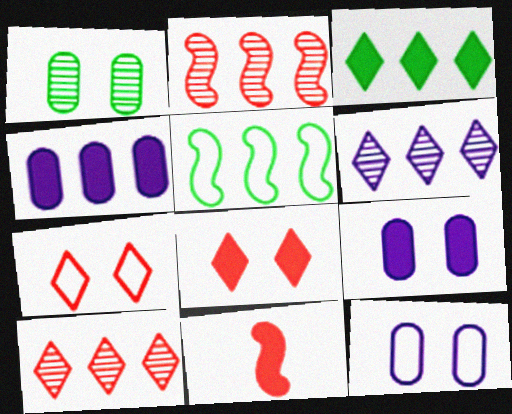[[3, 9, 11], 
[4, 5, 10]]